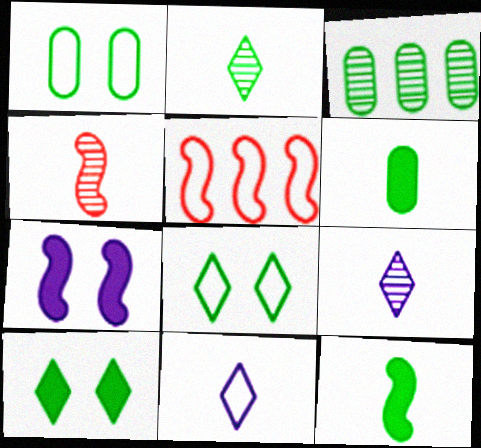[[1, 3, 6], 
[1, 5, 11], 
[3, 8, 12], 
[4, 6, 11]]